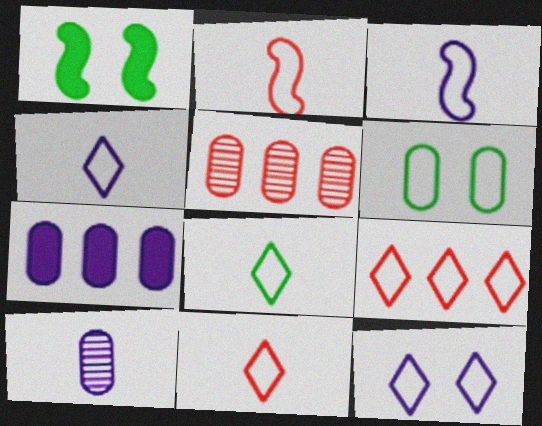[[1, 4, 5], 
[1, 9, 10], 
[3, 6, 9], 
[4, 8, 11], 
[8, 9, 12]]